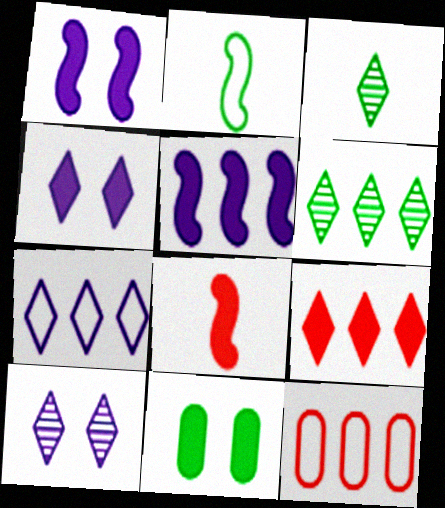[[1, 3, 12], 
[2, 6, 11], 
[5, 6, 12], 
[6, 7, 9]]